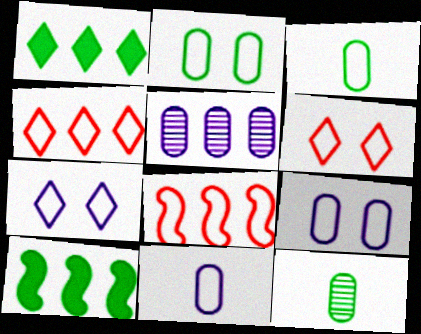[[1, 5, 8], 
[3, 7, 8], 
[4, 5, 10]]